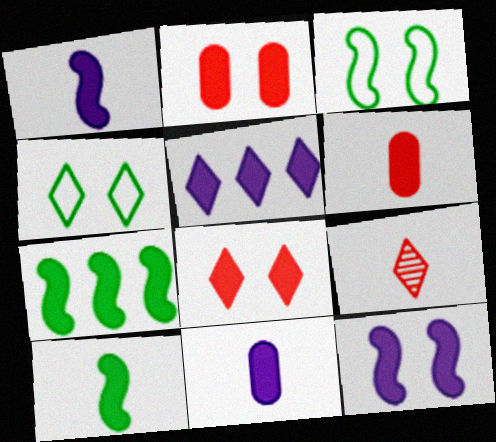[[2, 5, 10], 
[4, 5, 9], 
[5, 11, 12], 
[7, 8, 11]]